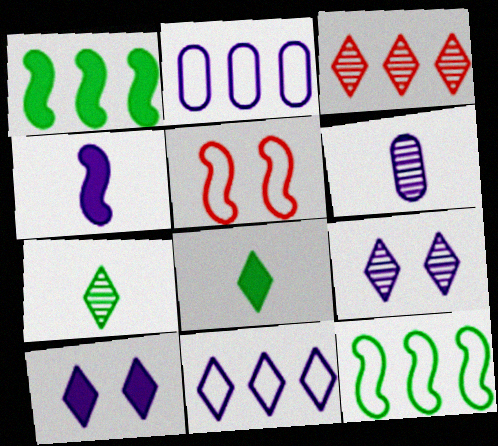[[1, 2, 3], 
[2, 4, 9], 
[3, 7, 9]]